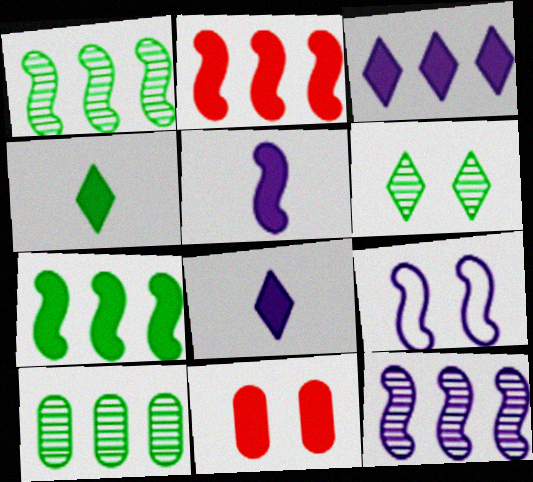[[5, 9, 12], 
[6, 9, 11], 
[7, 8, 11]]